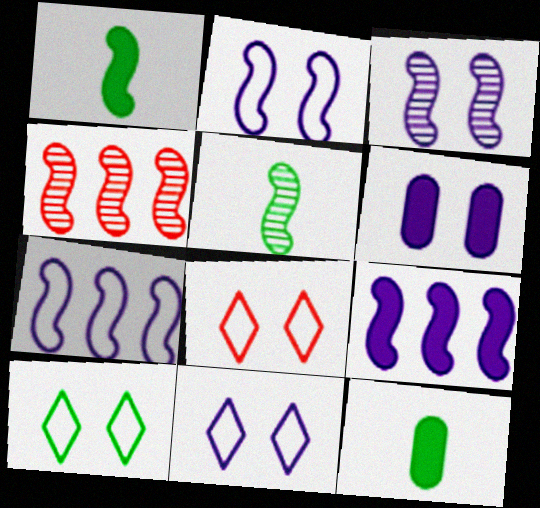[[1, 2, 4], 
[3, 4, 5], 
[3, 6, 11], 
[4, 11, 12], 
[8, 10, 11]]